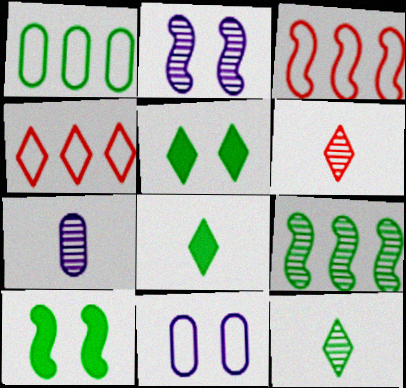[[1, 10, 12], 
[3, 5, 7], 
[4, 7, 10]]